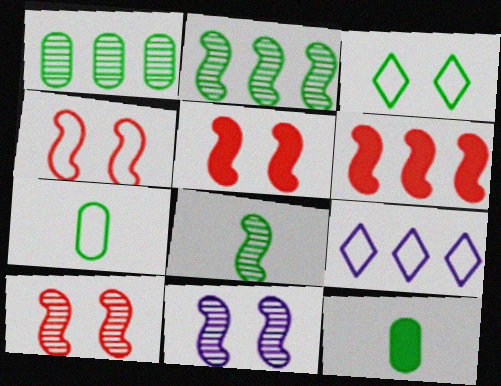[[1, 6, 9], 
[2, 3, 12], 
[4, 5, 10], 
[4, 7, 9], 
[9, 10, 12]]